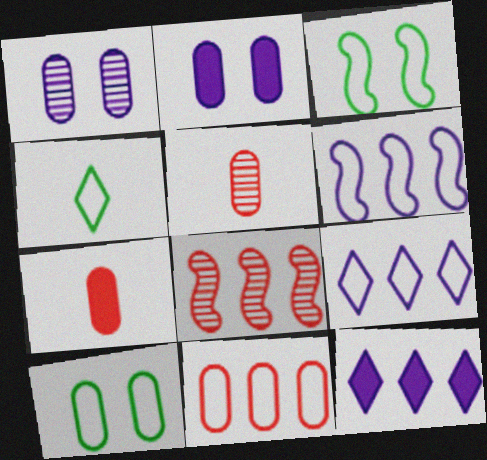[[2, 4, 8], 
[3, 5, 12]]